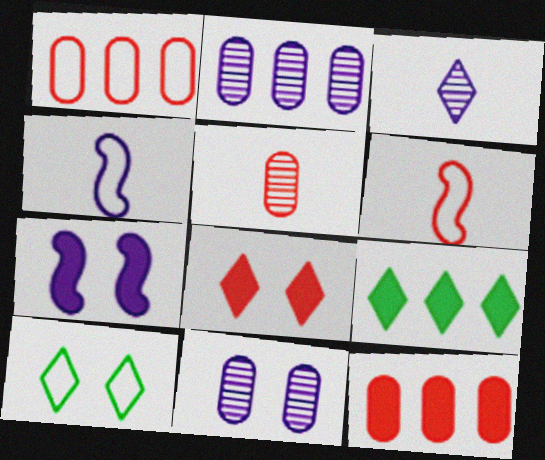[[1, 4, 10], 
[6, 9, 11]]